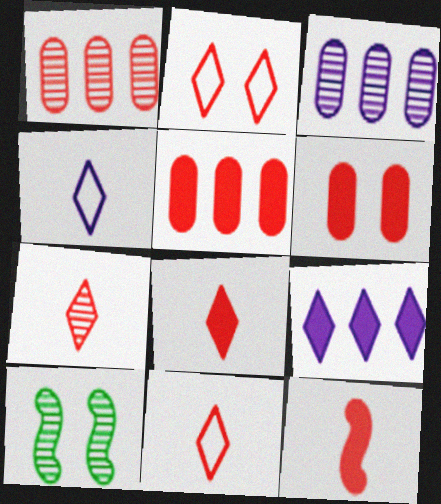[[1, 2, 12], 
[3, 7, 10], 
[4, 5, 10], 
[7, 8, 11]]